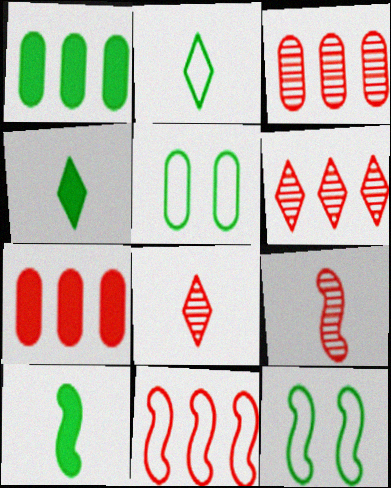[[6, 7, 11]]